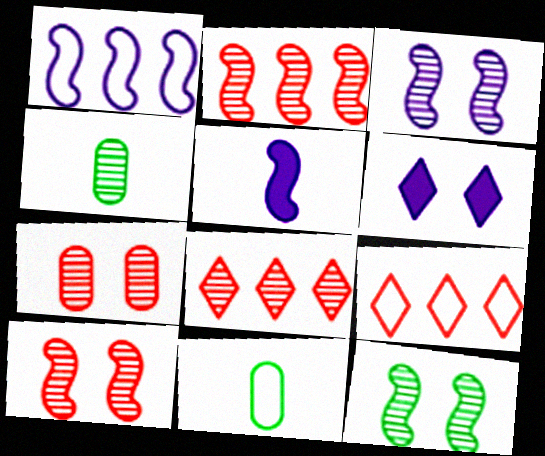[[1, 3, 5], 
[2, 6, 11], 
[3, 4, 8], 
[3, 10, 12]]